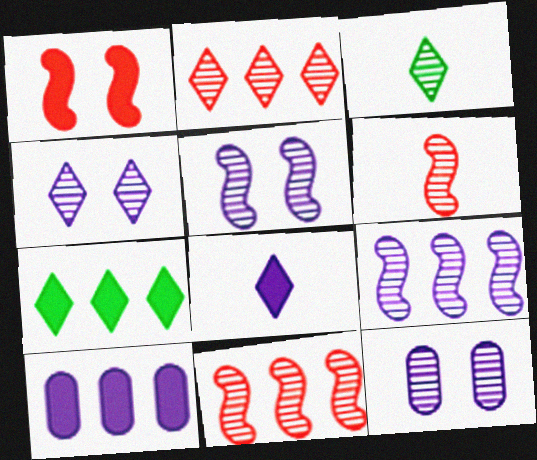[[2, 3, 4], 
[3, 11, 12], 
[4, 5, 12]]